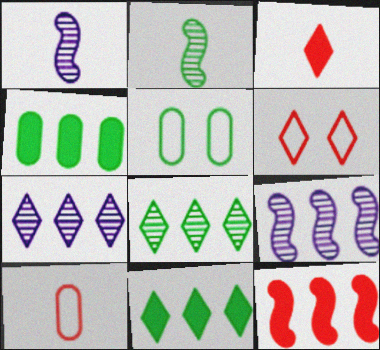[[1, 4, 6], 
[2, 5, 11], 
[3, 5, 9]]